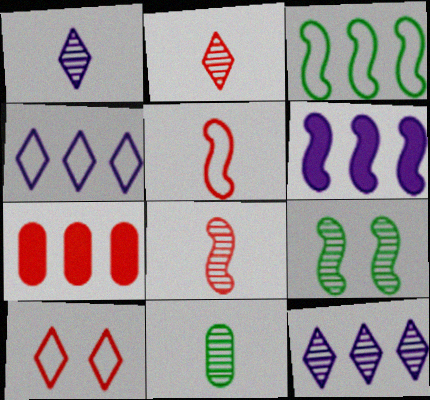[[1, 8, 11], 
[3, 7, 12], 
[5, 6, 9], 
[6, 10, 11], 
[7, 8, 10]]